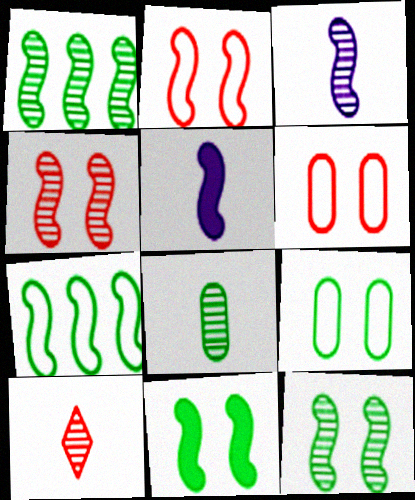[[1, 2, 5], 
[1, 3, 4], 
[3, 8, 10], 
[4, 5, 7]]